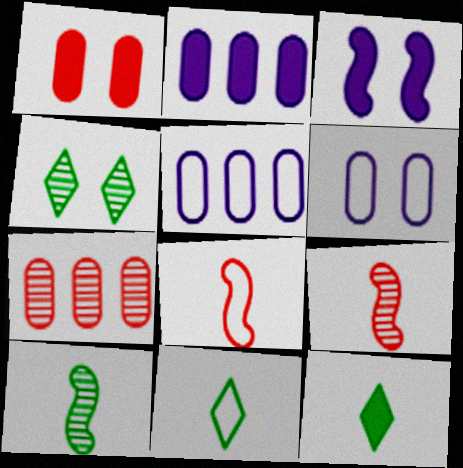[[2, 4, 8], 
[3, 7, 11]]